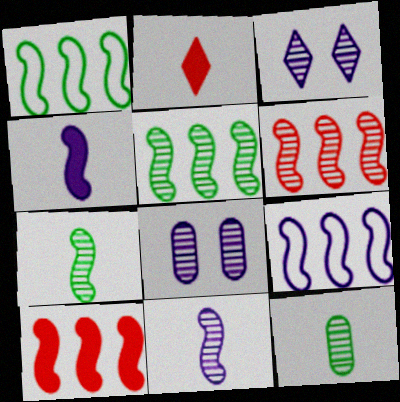[[1, 2, 8], 
[3, 6, 12], 
[5, 9, 10]]